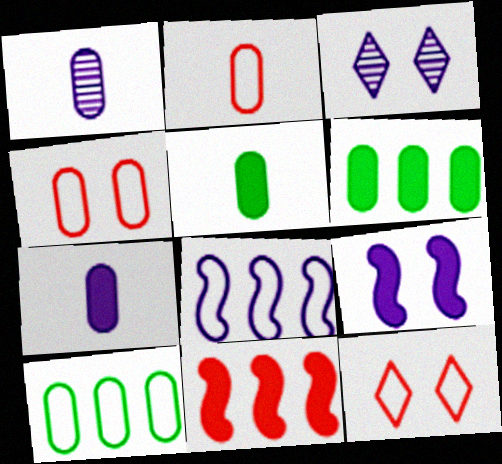[[1, 2, 5], 
[1, 4, 6], 
[3, 7, 8]]